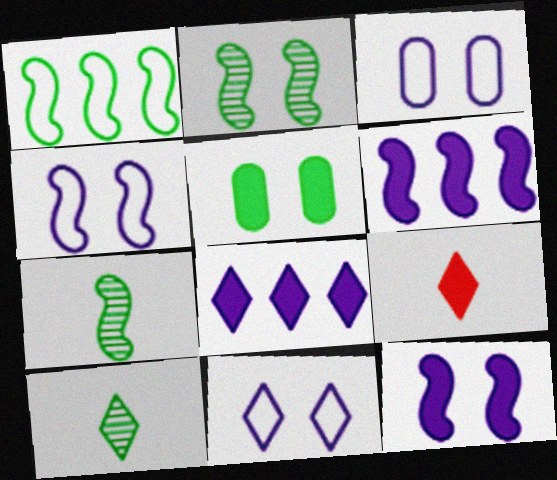[[1, 5, 10], 
[3, 4, 11], 
[5, 6, 9]]